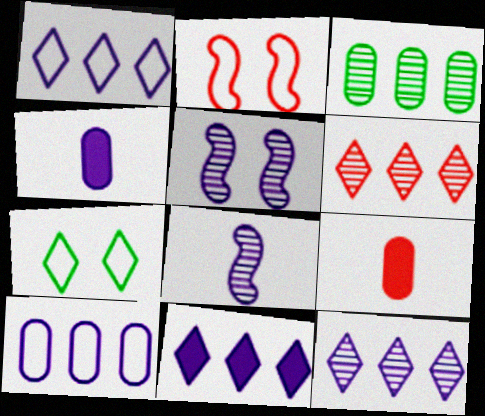[[1, 4, 5], 
[1, 11, 12], 
[2, 6, 9]]